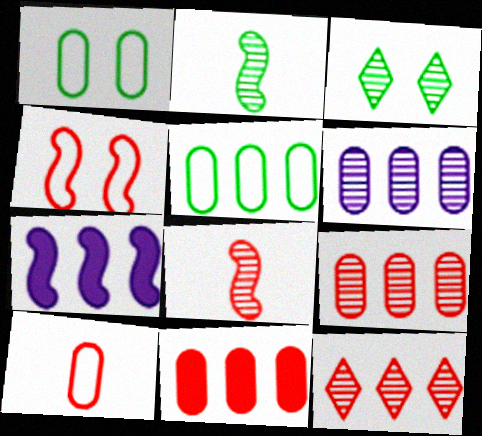[[2, 4, 7], 
[3, 6, 8], 
[3, 7, 10], 
[5, 6, 11], 
[5, 7, 12]]